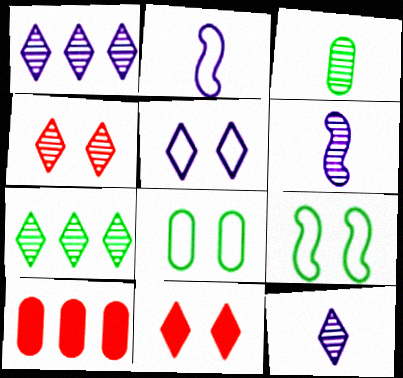[[4, 7, 12], 
[9, 10, 12]]